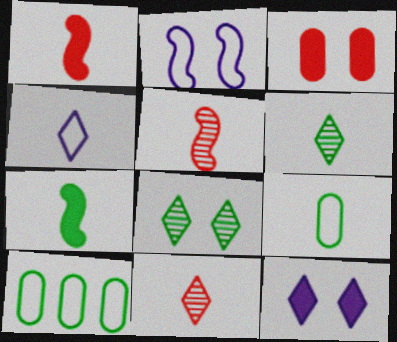[[2, 3, 8], 
[5, 10, 12], 
[6, 7, 9], 
[7, 8, 10]]